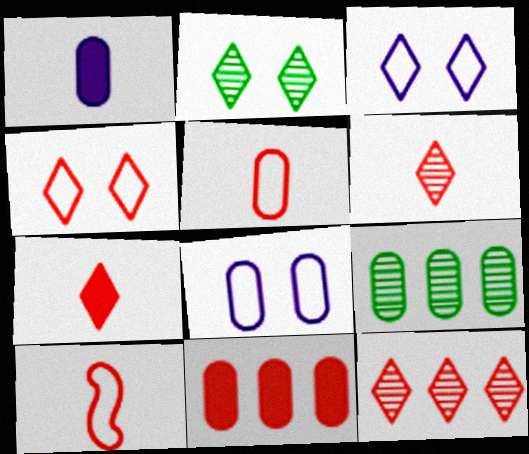[[4, 7, 12]]